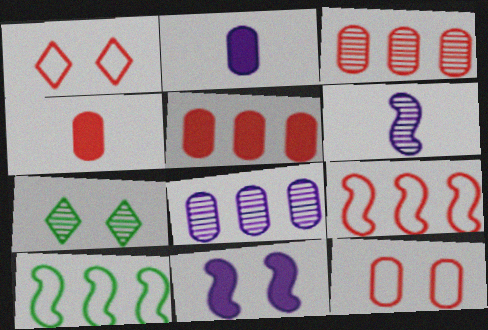[[2, 7, 9], 
[3, 4, 12], 
[3, 6, 7], 
[7, 11, 12]]